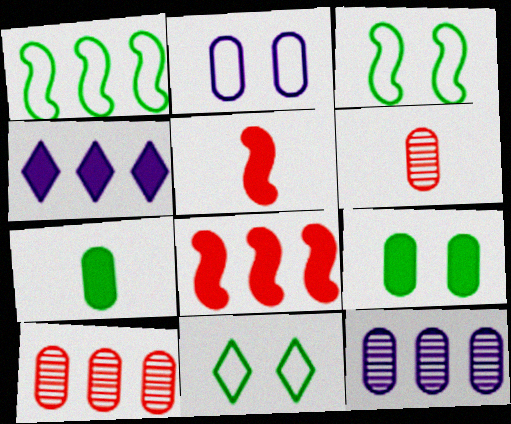[[1, 4, 10], 
[2, 7, 10], 
[3, 4, 6], 
[4, 5, 9], 
[5, 11, 12]]